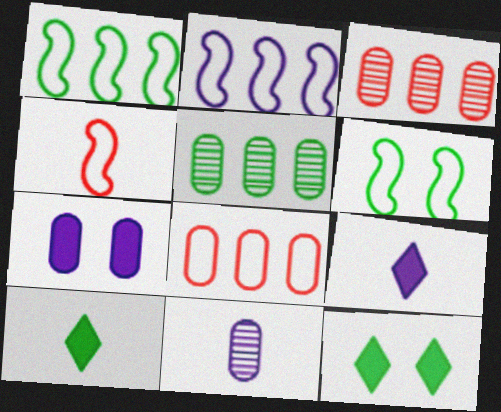[[2, 4, 6], 
[3, 6, 9], 
[4, 10, 11], 
[5, 6, 10]]